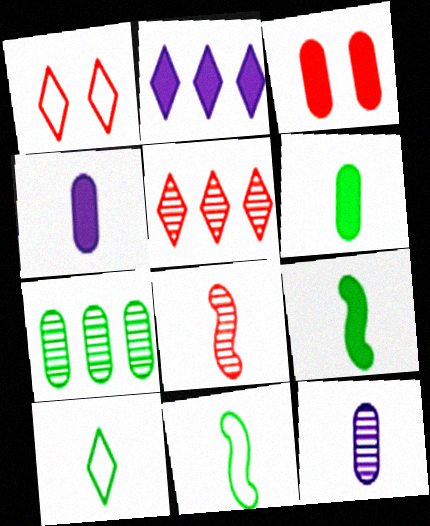[[2, 3, 9], 
[4, 8, 10]]